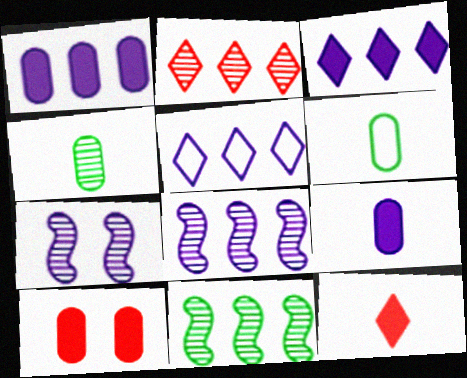[[1, 5, 8], 
[2, 4, 7], 
[5, 7, 9]]